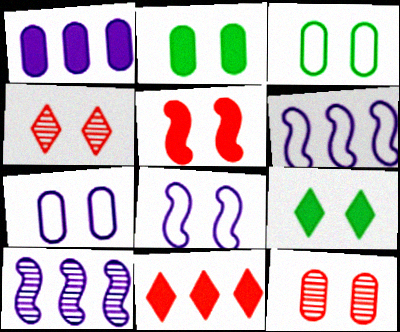[[2, 4, 8], 
[2, 7, 12], 
[8, 9, 12]]